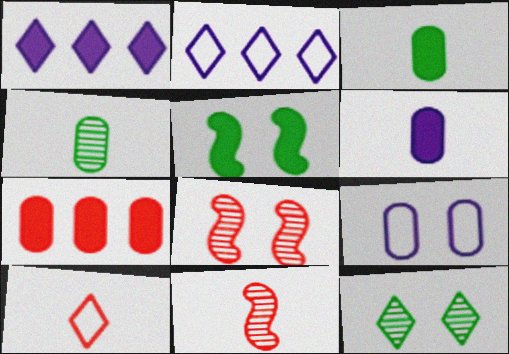[[1, 10, 12], 
[2, 3, 8], 
[4, 7, 9], 
[7, 8, 10]]